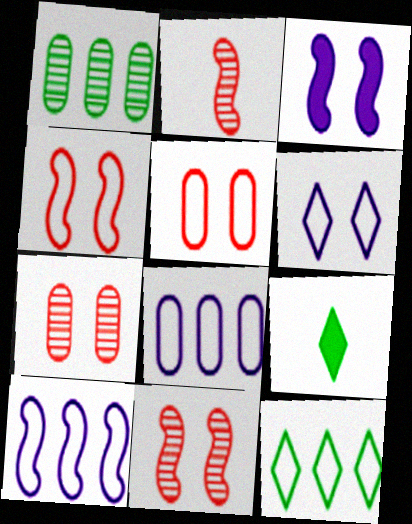[[7, 9, 10], 
[8, 9, 11]]